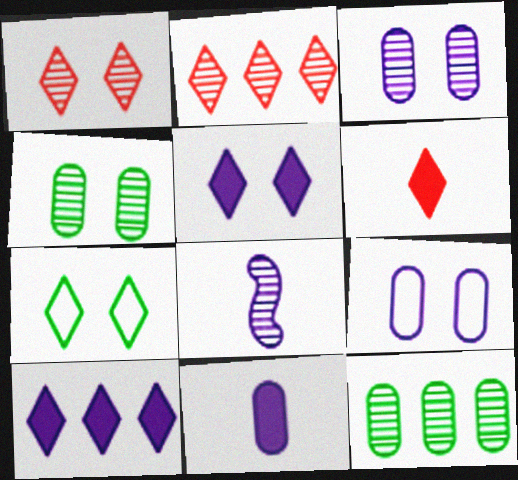[[1, 5, 7], 
[1, 8, 12], 
[2, 4, 8], 
[8, 9, 10]]